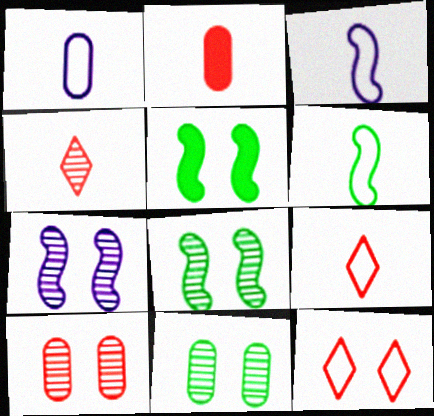[[1, 6, 9]]